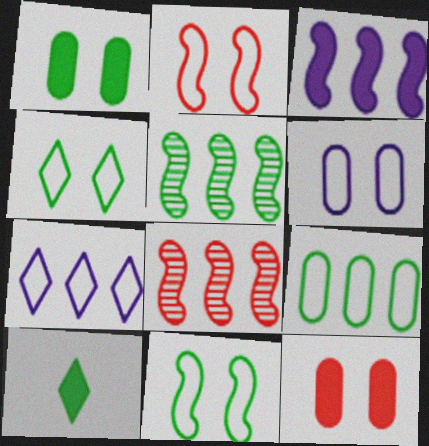[[2, 4, 6], 
[3, 10, 12], 
[6, 8, 10]]